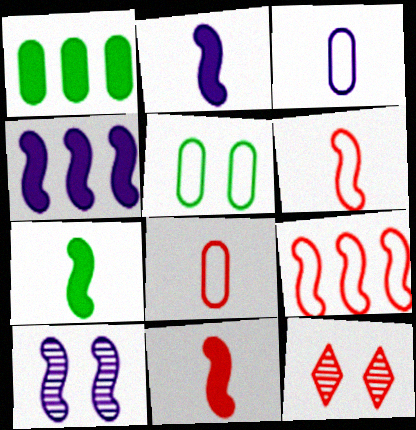[[2, 7, 11], 
[7, 9, 10]]